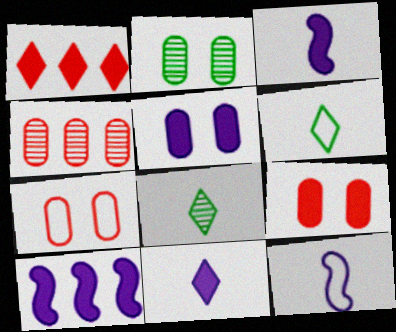[[1, 2, 12], 
[2, 5, 7], 
[5, 10, 11], 
[7, 8, 10]]